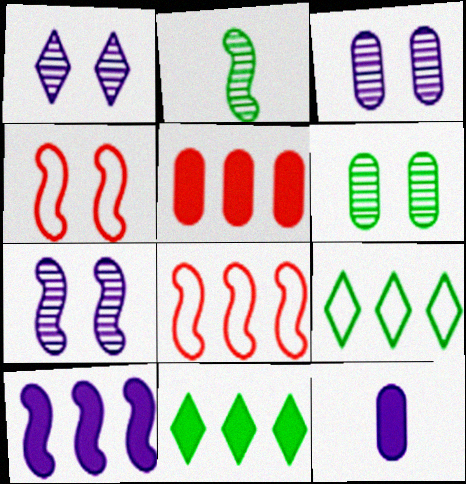[[1, 3, 7], 
[2, 4, 10], 
[5, 10, 11]]